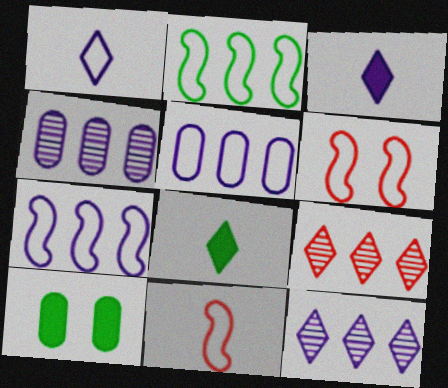[[4, 6, 8], 
[10, 11, 12]]